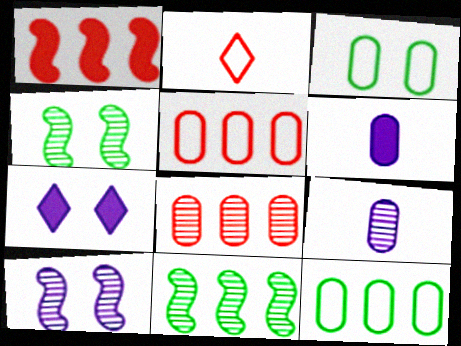[[3, 6, 8]]